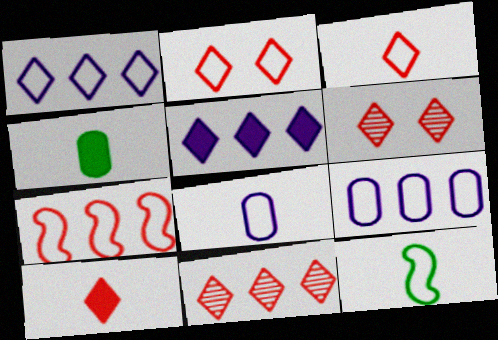[[2, 9, 12], 
[2, 10, 11], 
[3, 8, 12]]